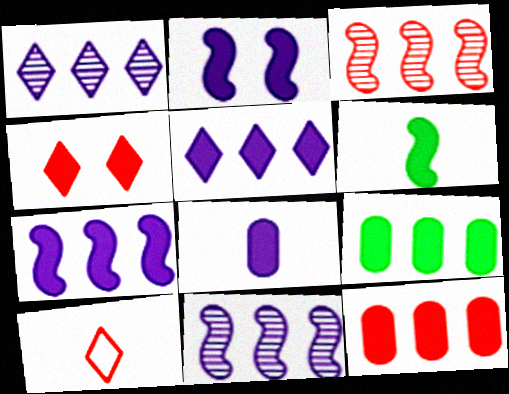[[2, 5, 8]]